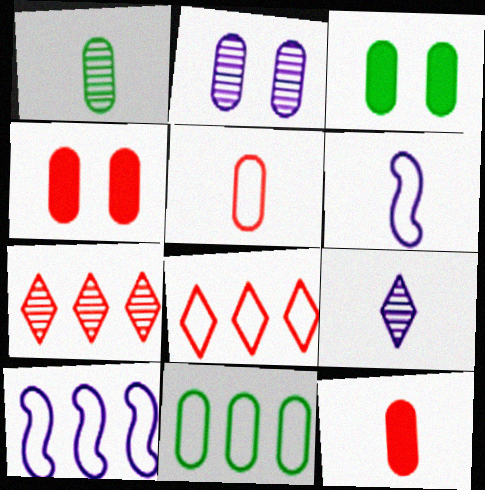[[1, 3, 11], 
[2, 11, 12], 
[3, 6, 7], 
[8, 10, 11]]